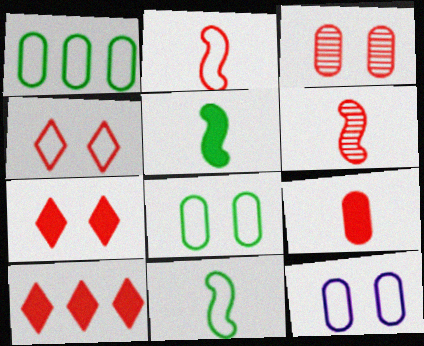[[2, 3, 10]]